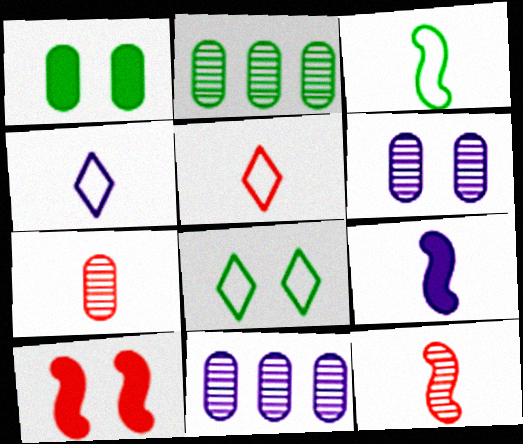[[2, 4, 10], 
[2, 6, 7], 
[3, 9, 12], 
[6, 8, 10]]